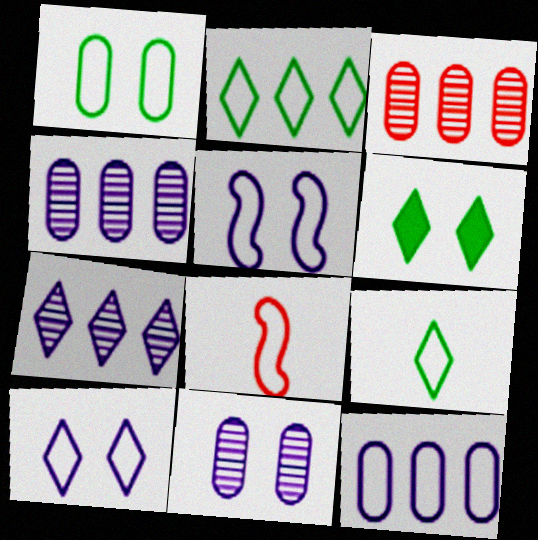[[4, 6, 8]]